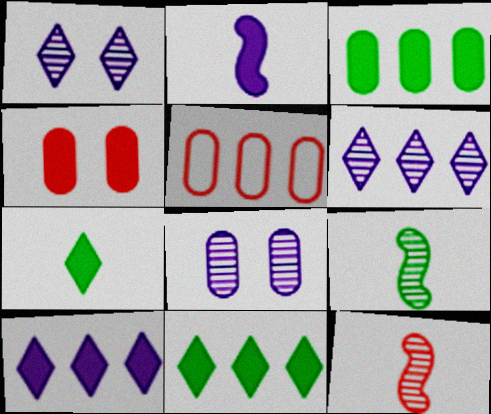[[2, 4, 11]]